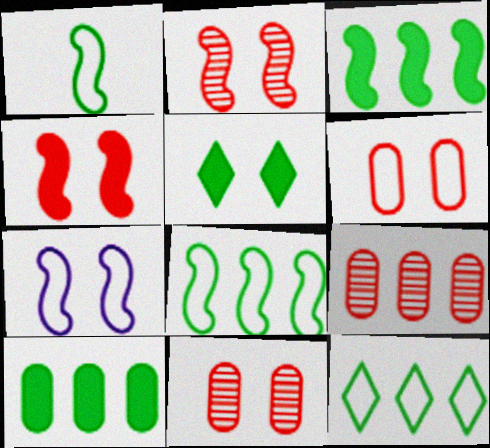[[5, 7, 11]]